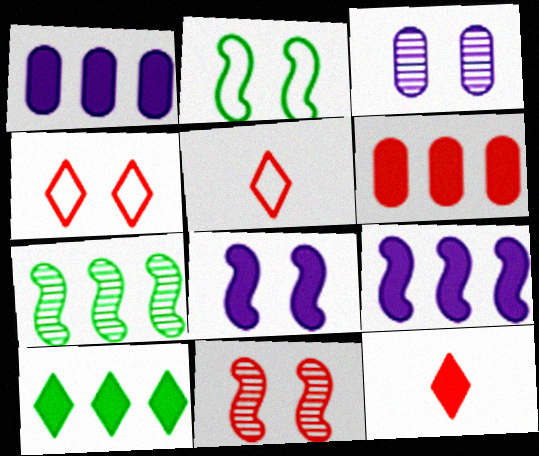[[2, 8, 11], 
[5, 6, 11], 
[6, 9, 10]]